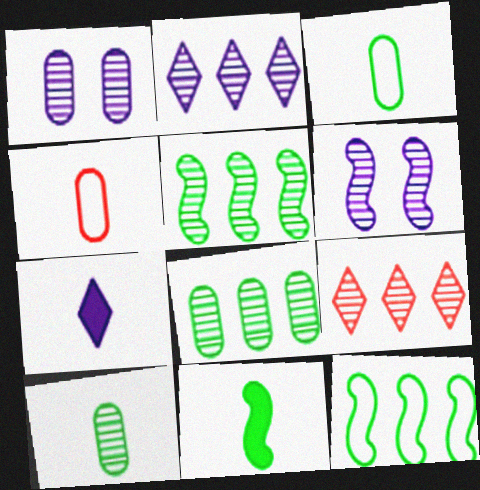[[6, 9, 10]]